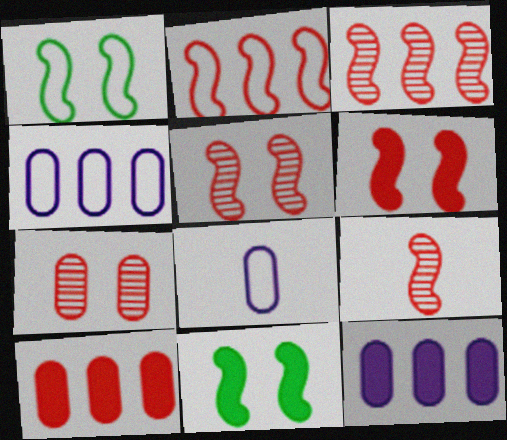[[2, 6, 9], 
[3, 5, 9]]